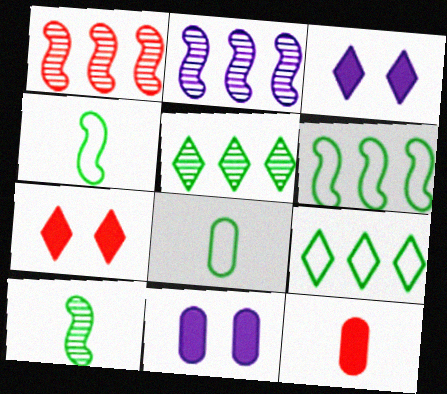[[1, 3, 8], 
[2, 7, 8]]